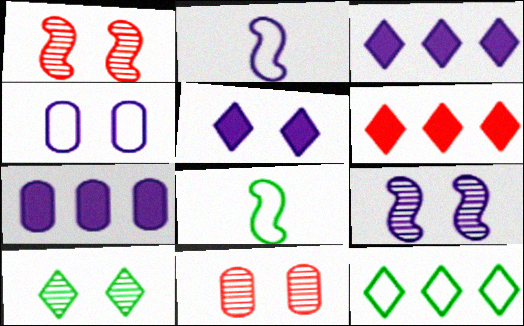[[3, 8, 11], 
[4, 5, 9], 
[9, 10, 11]]